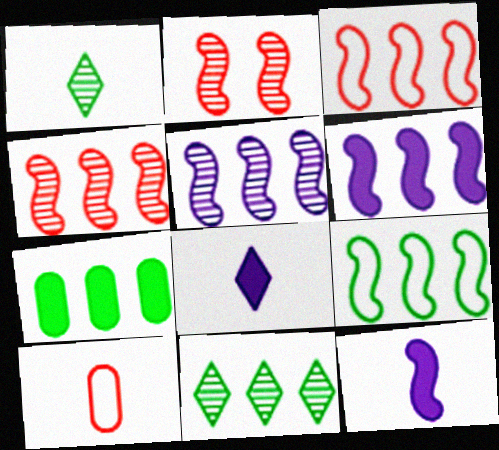[[1, 10, 12], 
[2, 9, 12], 
[4, 6, 9], 
[7, 9, 11]]